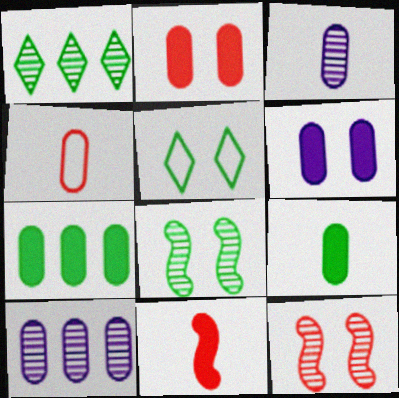[[1, 3, 12], 
[3, 4, 9], 
[5, 6, 12], 
[5, 10, 11]]